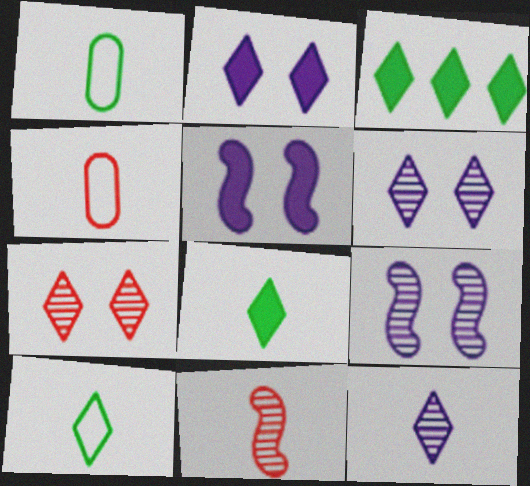[[3, 4, 9]]